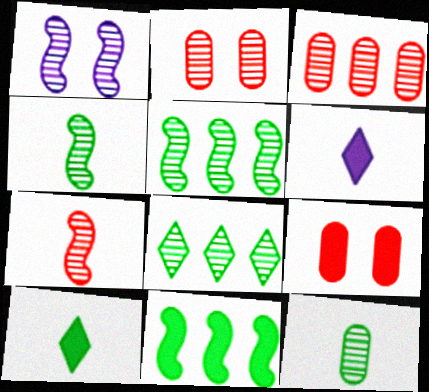[[1, 5, 7], 
[6, 9, 11]]